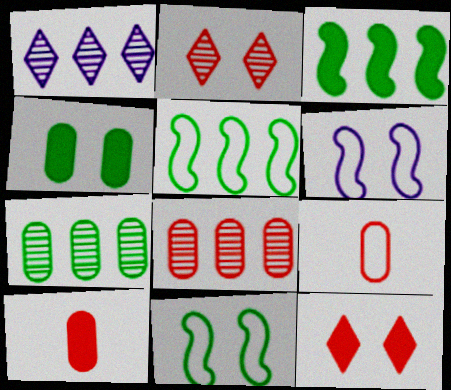[[1, 10, 11], 
[2, 4, 6]]